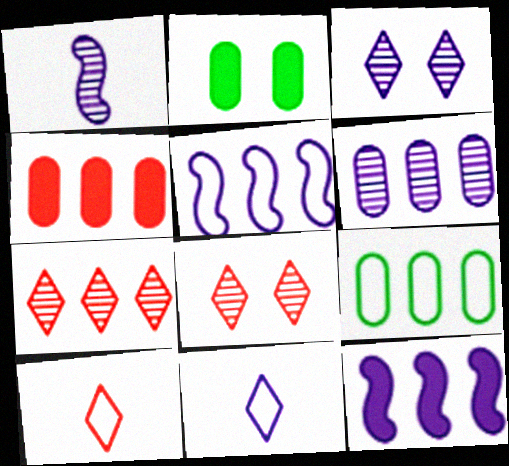[[1, 3, 6], 
[4, 6, 9], 
[7, 9, 12]]